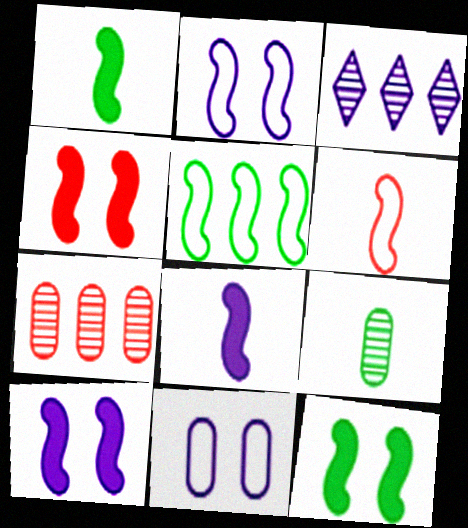[[2, 5, 6], 
[3, 8, 11], 
[4, 10, 12]]